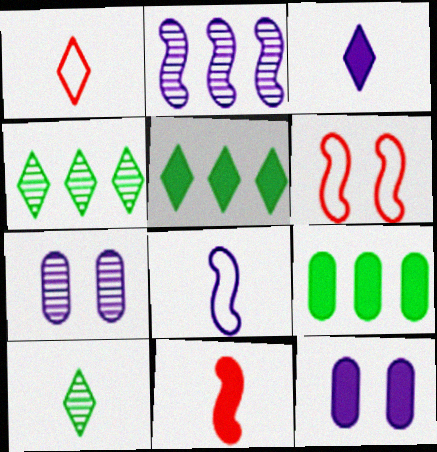[[1, 3, 10], 
[5, 11, 12]]